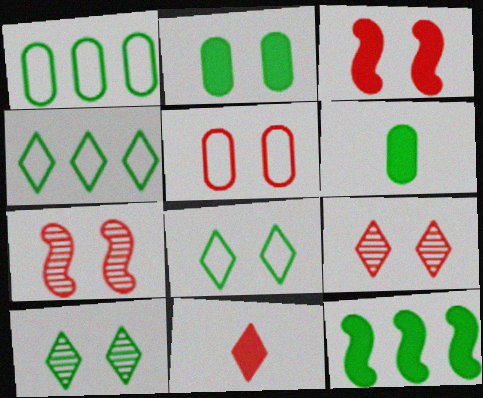[[3, 5, 9]]